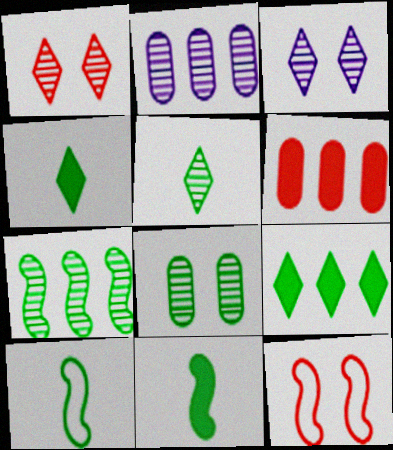[[2, 4, 12], 
[3, 6, 10], 
[5, 7, 8], 
[8, 9, 10]]